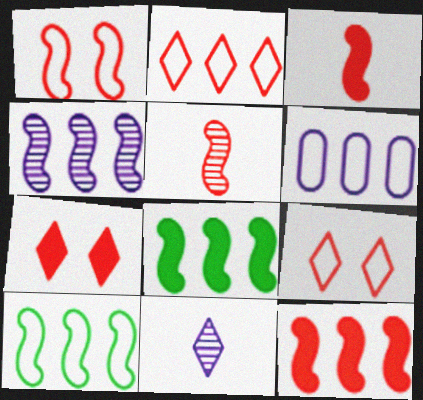[[1, 5, 12], 
[2, 6, 10], 
[4, 10, 12]]